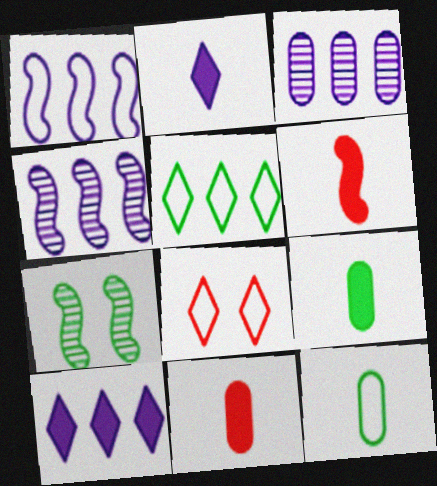[[1, 3, 10], 
[1, 6, 7], 
[1, 8, 12], 
[2, 6, 9], 
[4, 8, 9], 
[5, 7, 9]]